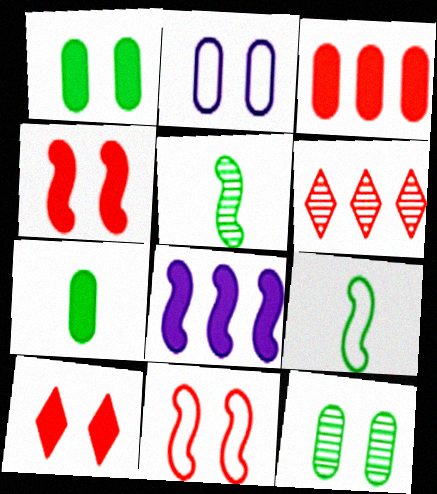[[5, 8, 11], 
[7, 8, 10]]